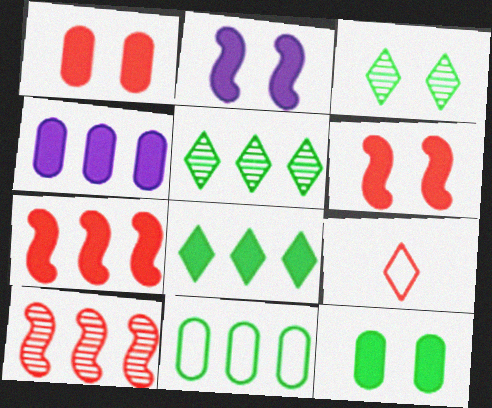[[1, 9, 10], 
[4, 7, 8]]